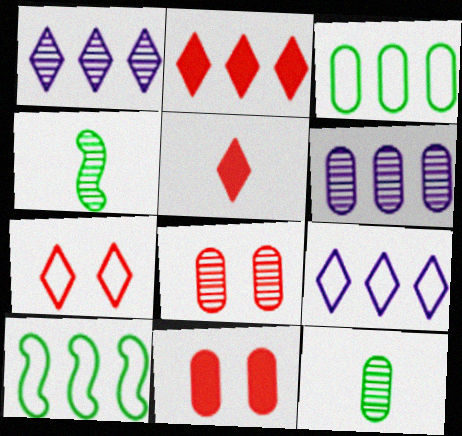[[1, 4, 8], 
[2, 6, 10], 
[4, 9, 11], 
[6, 8, 12]]